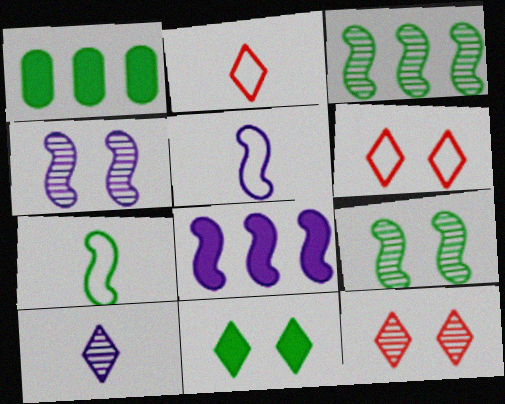[[1, 2, 4], 
[1, 5, 12], 
[4, 5, 8]]